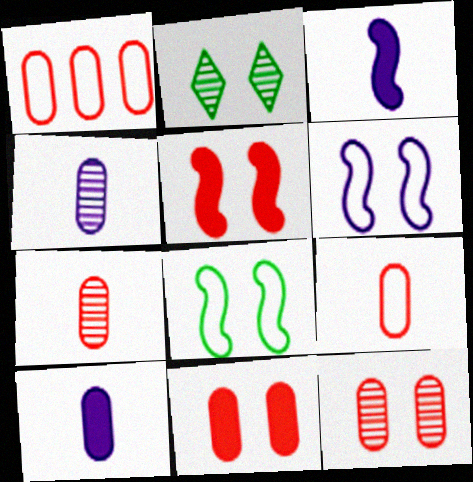[[1, 2, 3], 
[1, 7, 11], 
[2, 6, 11]]